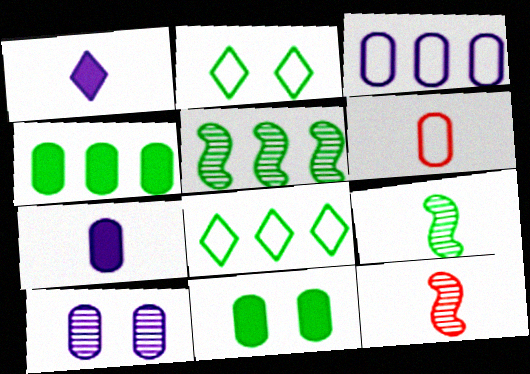[[1, 6, 9], 
[2, 4, 9], 
[3, 7, 10], 
[4, 5, 8], 
[4, 6, 10], 
[8, 9, 11]]